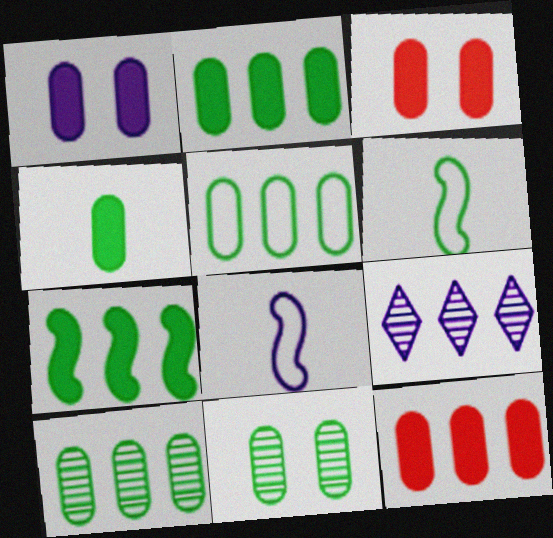[[1, 4, 12], 
[1, 8, 9], 
[2, 5, 10], 
[3, 6, 9], 
[4, 5, 11]]